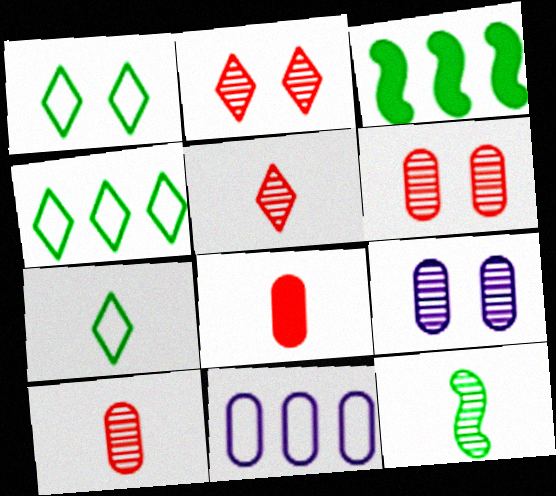[[1, 4, 7]]